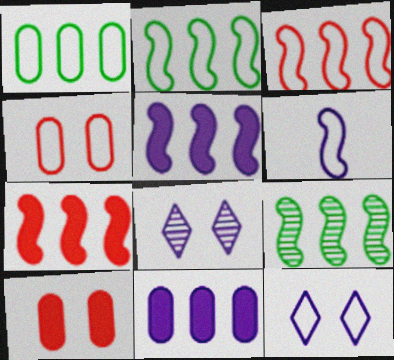[[3, 5, 9], 
[6, 8, 11]]